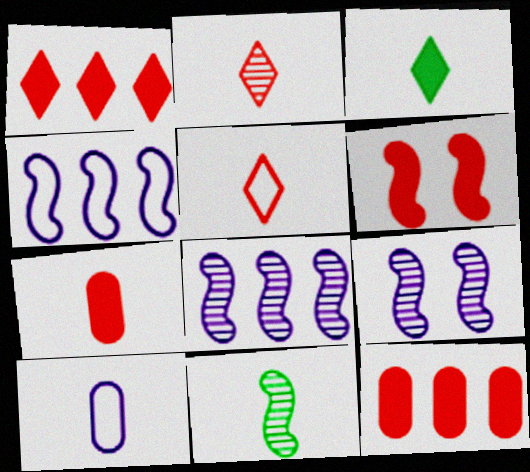[[1, 6, 7], 
[4, 6, 11]]